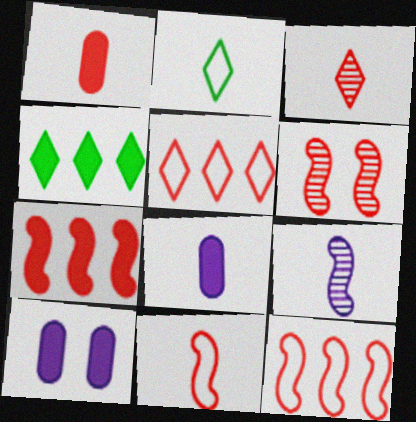[[1, 2, 9], 
[1, 3, 11], 
[1, 5, 6], 
[6, 7, 11]]